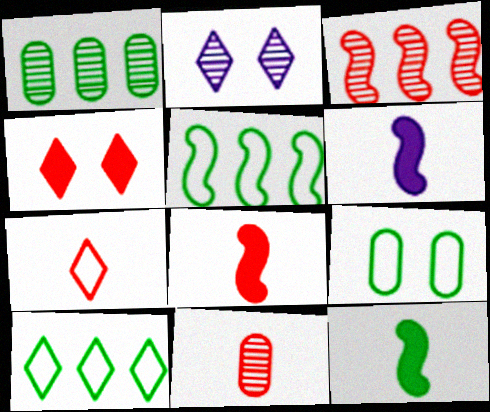[[6, 8, 12], 
[7, 8, 11]]